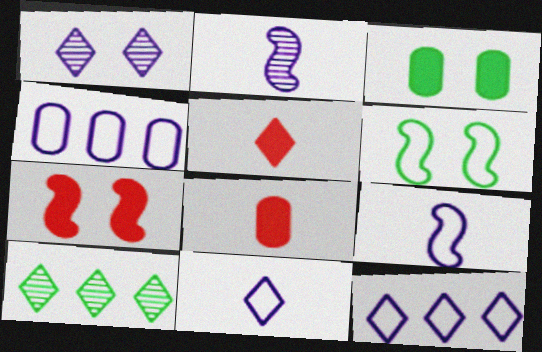[]